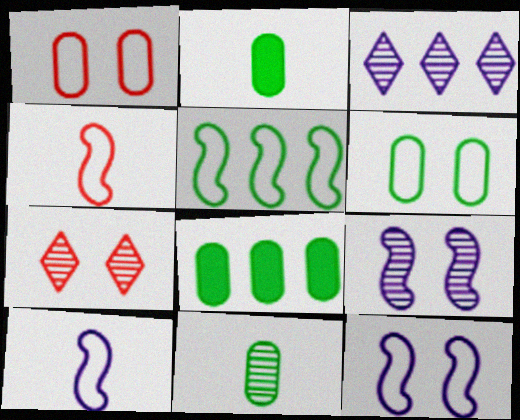[[4, 5, 12], 
[6, 8, 11], 
[7, 8, 10]]